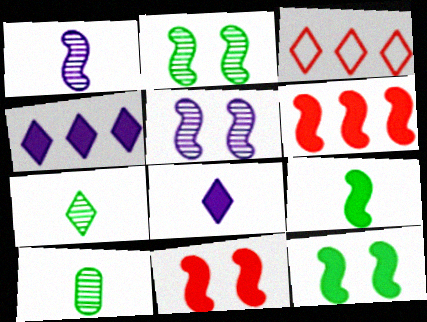[]